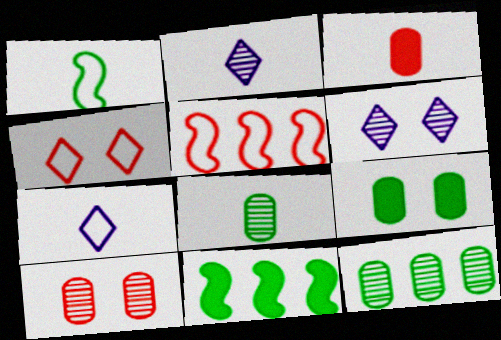[[1, 2, 3], 
[2, 5, 9], 
[7, 10, 11]]